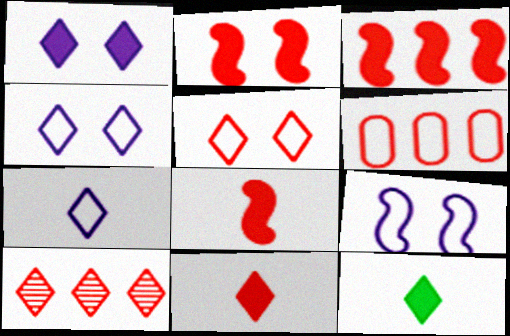[[2, 3, 8], 
[3, 6, 10], 
[4, 10, 12], 
[5, 10, 11]]